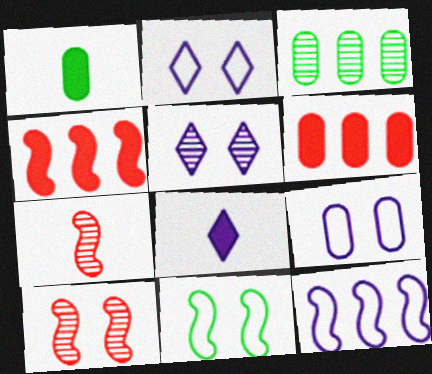[[3, 5, 7]]